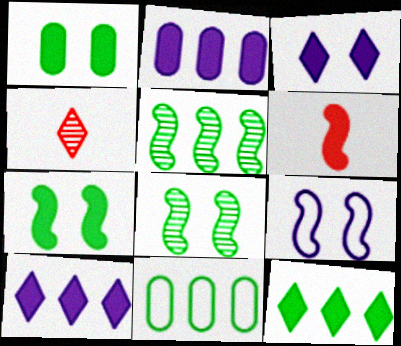[[1, 6, 10], 
[5, 6, 9], 
[5, 11, 12]]